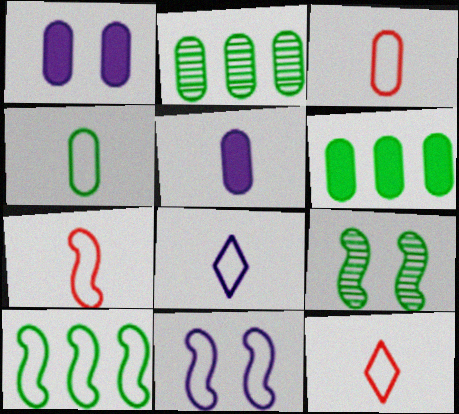[[1, 2, 3], 
[3, 7, 12], 
[4, 7, 8], 
[7, 10, 11]]